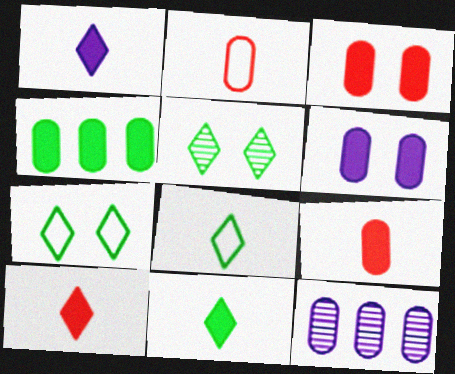[[1, 10, 11], 
[4, 6, 9]]